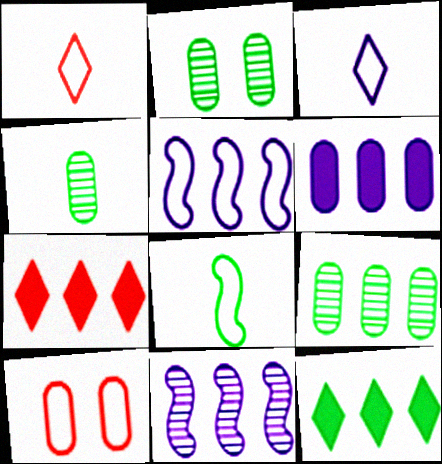[[2, 4, 9], 
[2, 8, 12], 
[4, 6, 10], 
[5, 7, 9]]